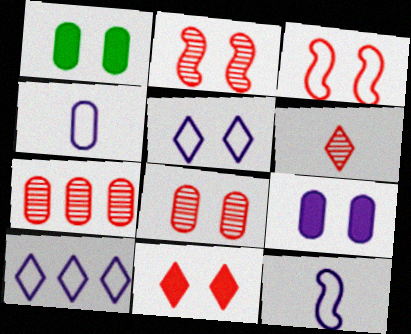[[1, 2, 5], 
[1, 4, 7], 
[2, 6, 7], 
[3, 8, 11]]